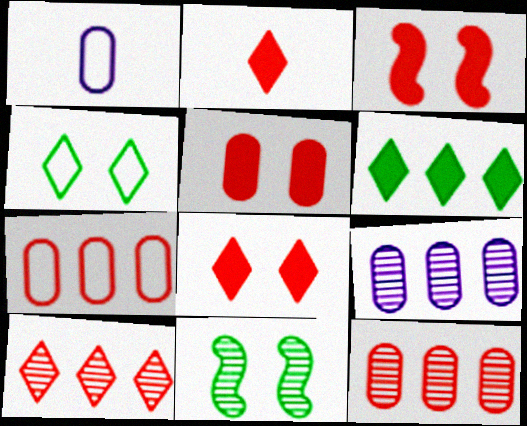[[3, 5, 8]]